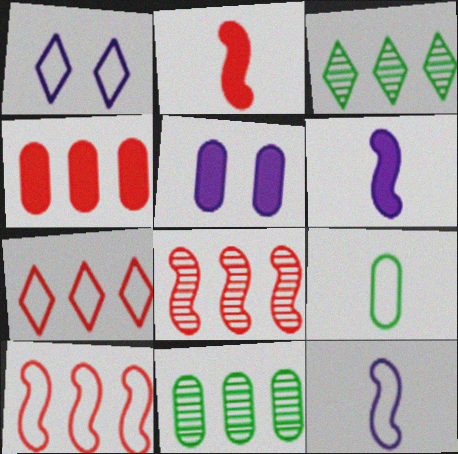[[1, 2, 11], 
[1, 9, 10], 
[4, 7, 8]]